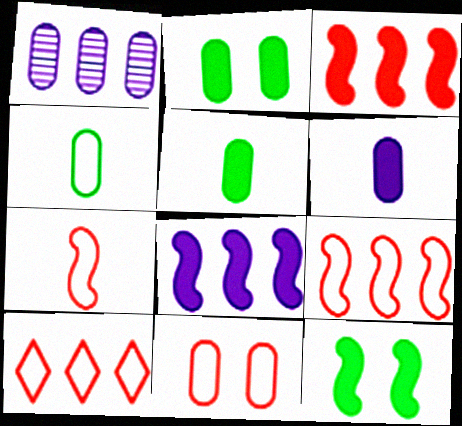[[1, 5, 11], 
[7, 10, 11]]